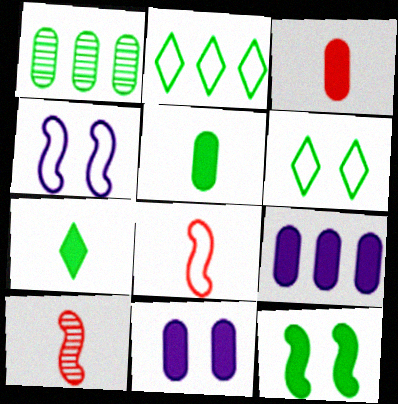[[2, 10, 11], 
[6, 9, 10]]